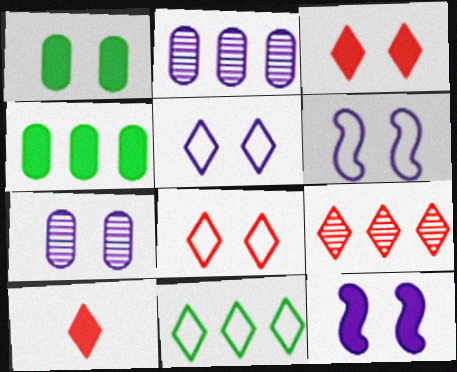[[1, 3, 12], 
[4, 10, 12], 
[5, 7, 12], 
[8, 9, 10]]